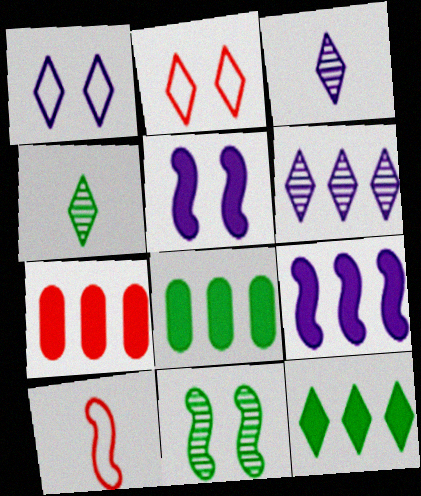[[2, 3, 12], 
[7, 9, 12], 
[9, 10, 11]]